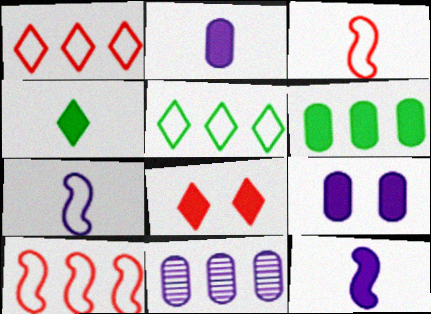[[6, 8, 12]]